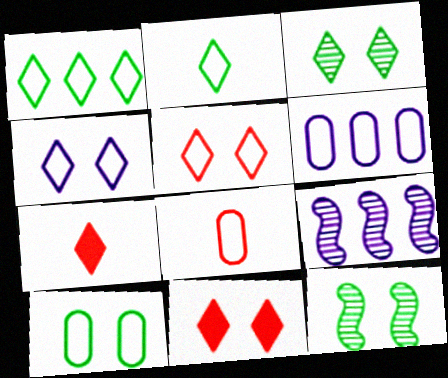[[3, 4, 11], 
[6, 7, 12], 
[6, 8, 10], 
[7, 9, 10]]